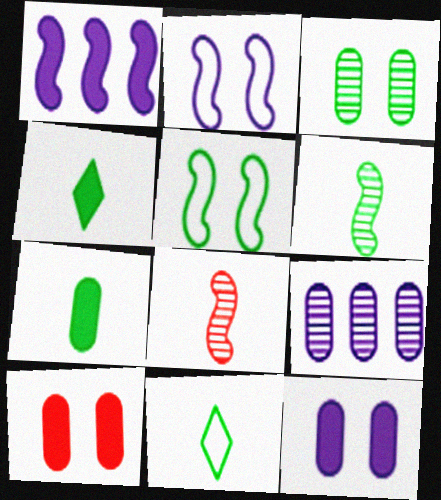[[1, 4, 10], 
[1, 5, 8], 
[6, 7, 11]]